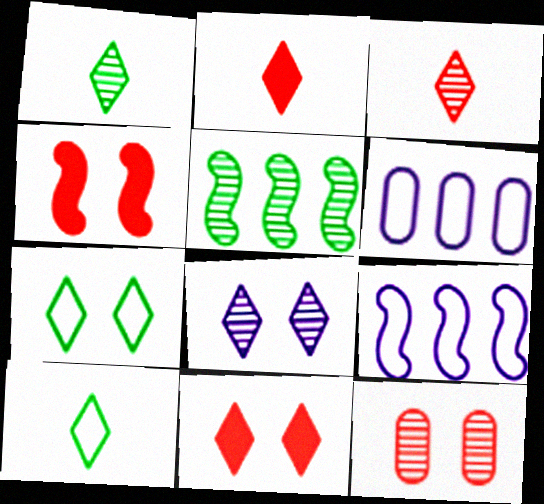[[1, 4, 6], 
[7, 8, 11]]